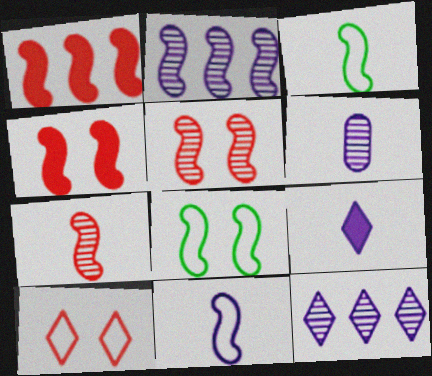[[2, 3, 4], 
[6, 9, 11]]